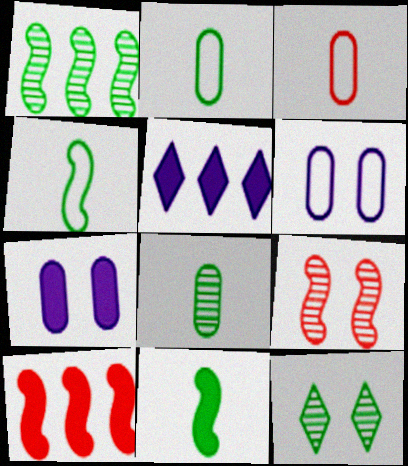[[1, 8, 12], 
[2, 5, 9]]